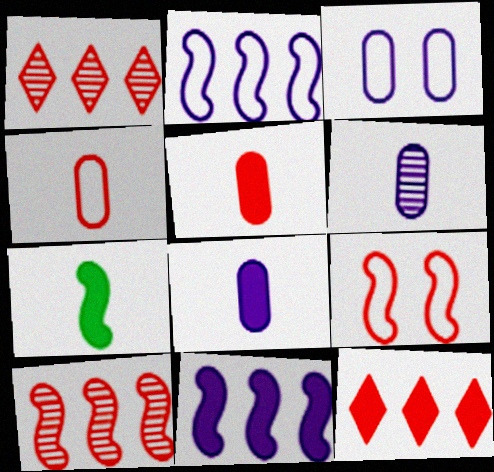[[1, 3, 7], 
[1, 5, 9]]